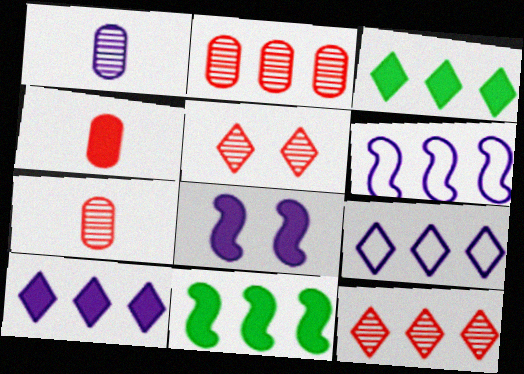[[1, 8, 9], 
[2, 3, 6], 
[2, 9, 11], 
[3, 4, 8], 
[3, 9, 12]]